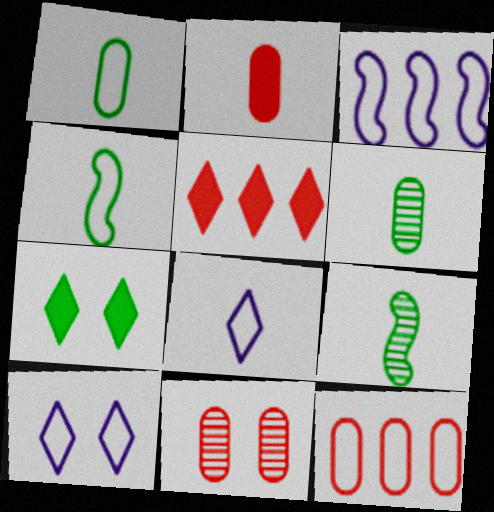[[2, 8, 9], 
[2, 11, 12], 
[4, 10, 12]]